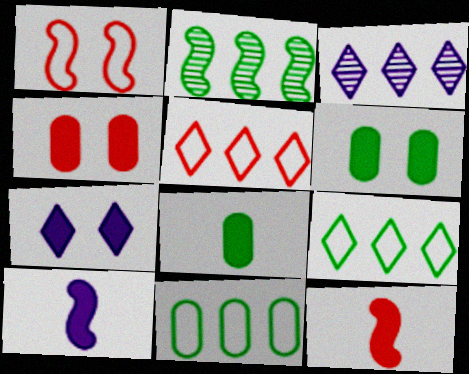[[1, 2, 10], 
[1, 3, 8]]